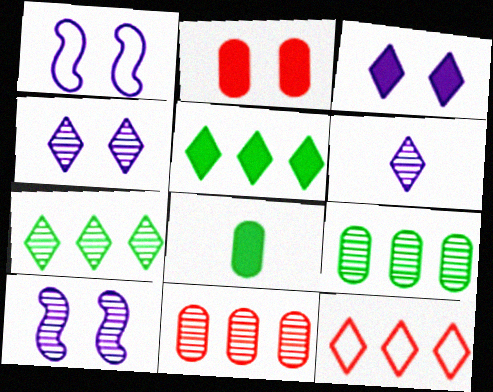[[8, 10, 12]]